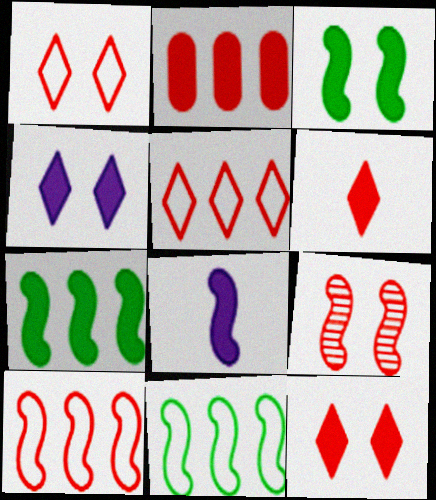[[8, 9, 11]]